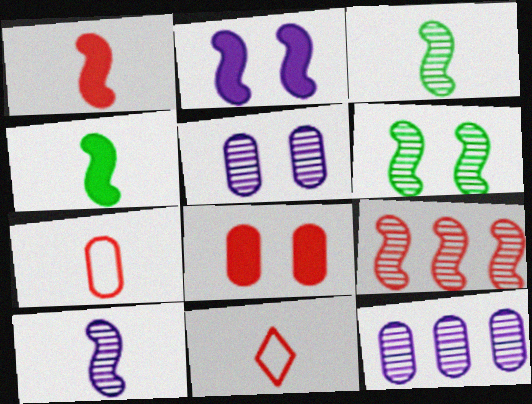[[6, 9, 10], 
[8, 9, 11]]